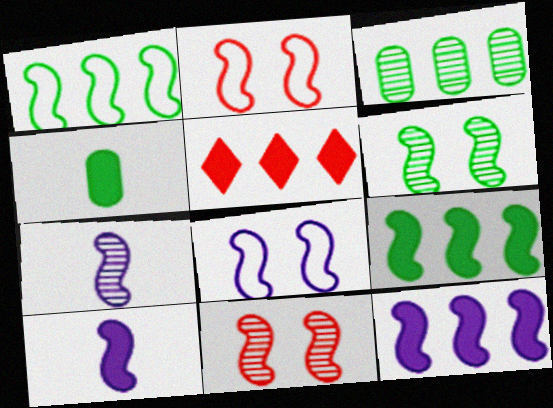[[1, 10, 11], 
[2, 7, 9], 
[7, 8, 12]]